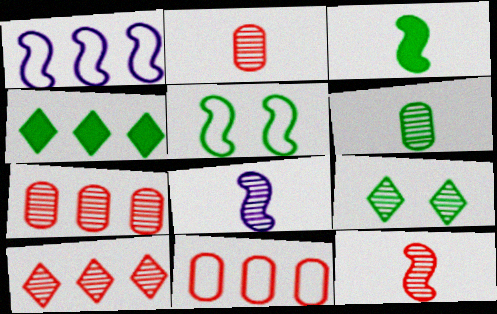[[1, 4, 7], 
[4, 5, 6], 
[7, 8, 9]]